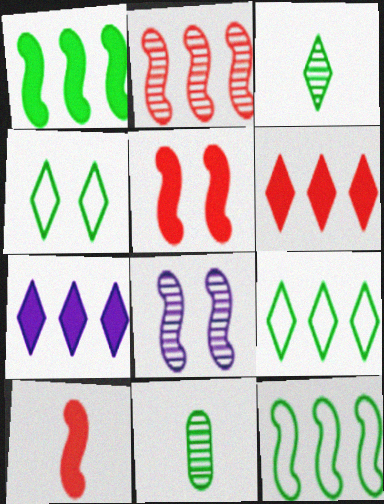[[1, 4, 11], 
[8, 10, 12]]